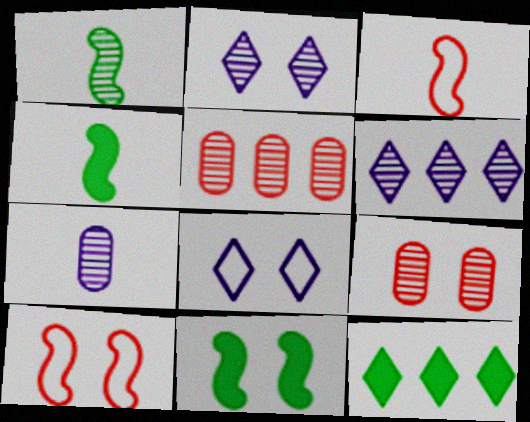[[1, 2, 5], 
[1, 6, 9], 
[4, 5, 8], 
[7, 10, 12], 
[8, 9, 11]]